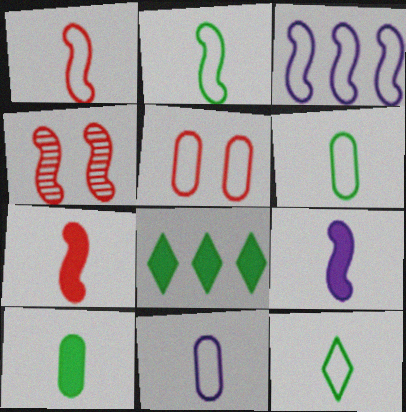[[1, 11, 12], 
[2, 6, 12], 
[3, 5, 12], 
[4, 8, 11]]